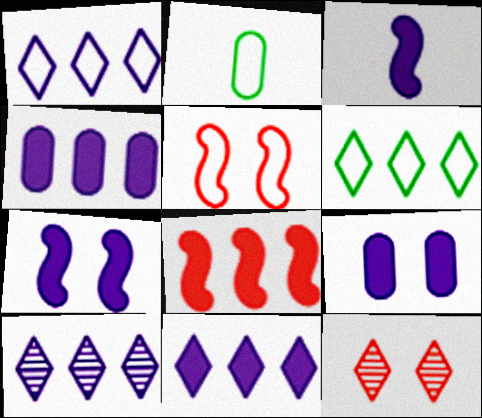[[1, 2, 5], 
[1, 10, 11], 
[3, 9, 11]]